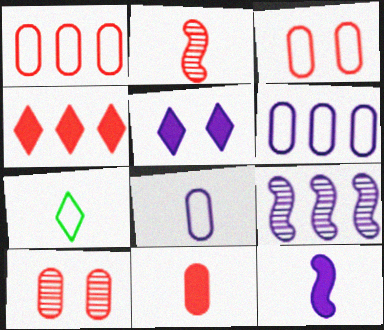[[1, 10, 11], 
[2, 3, 4], 
[5, 8, 9]]